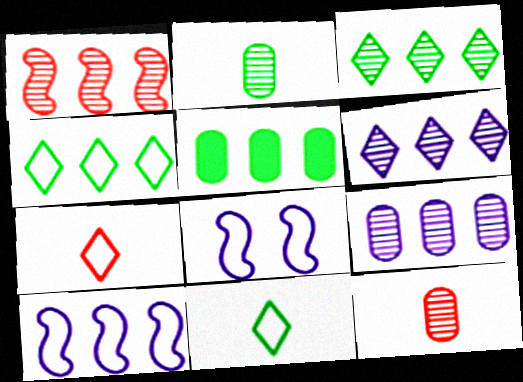[[1, 3, 9]]